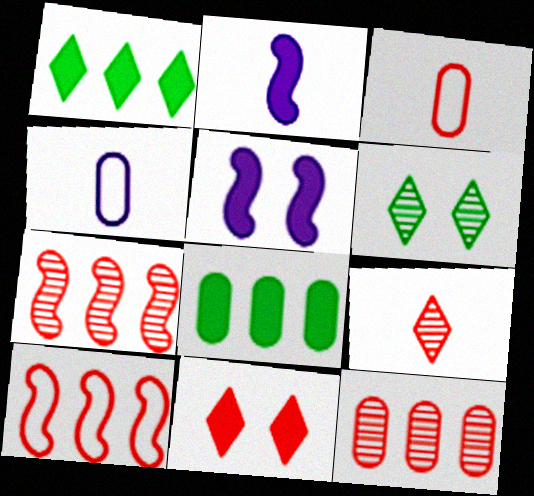[[2, 8, 11], 
[3, 7, 11]]